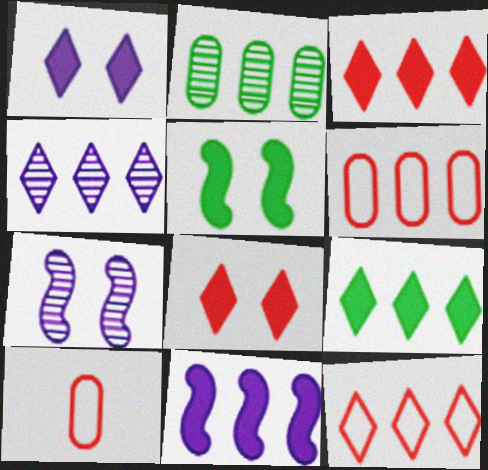[[2, 11, 12], 
[4, 5, 10], 
[4, 9, 12], 
[7, 9, 10]]